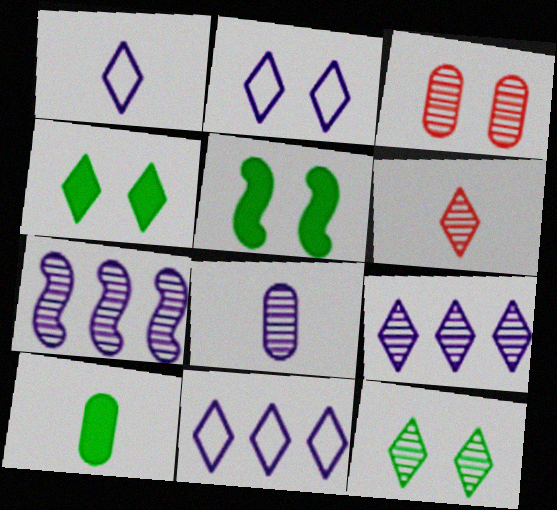[[1, 2, 11], 
[2, 3, 5], 
[4, 6, 11], 
[6, 9, 12]]